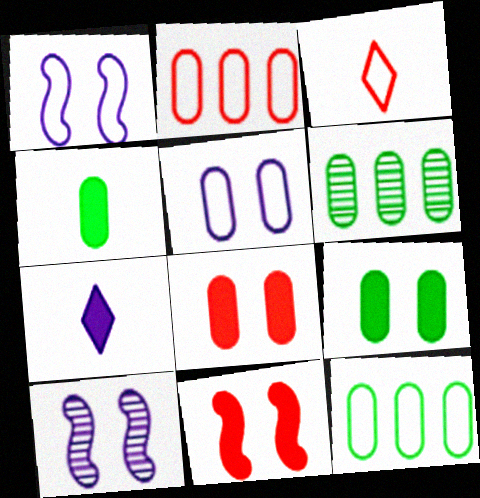[[1, 3, 12]]